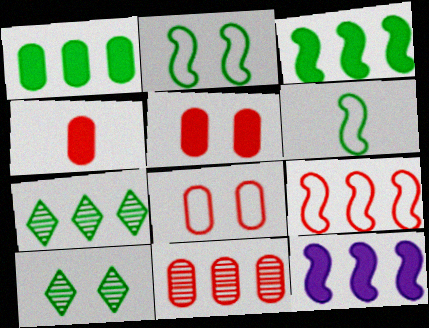[[1, 6, 10], 
[4, 8, 11]]